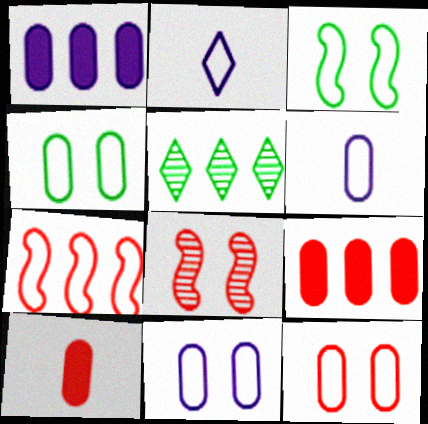[[1, 5, 7], 
[2, 4, 7], 
[4, 11, 12]]